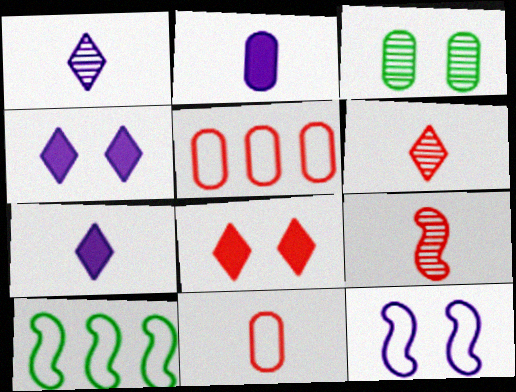[[2, 3, 5], 
[3, 8, 12], 
[5, 8, 9]]